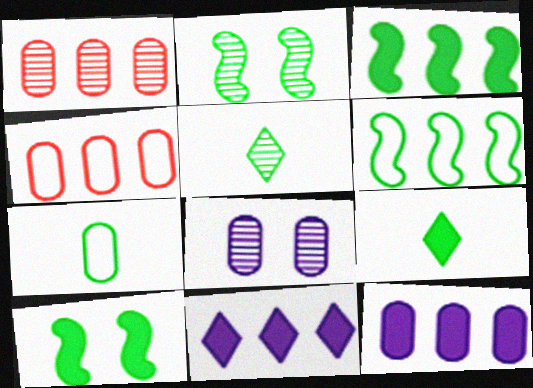[[1, 6, 11]]